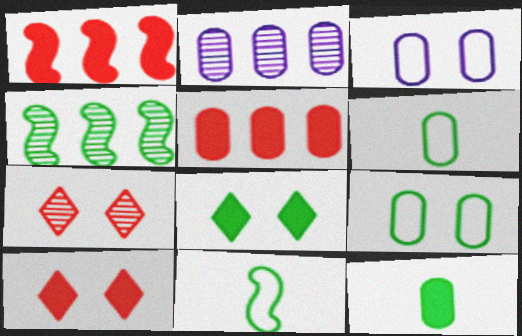[[2, 10, 11], 
[4, 6, 8]]